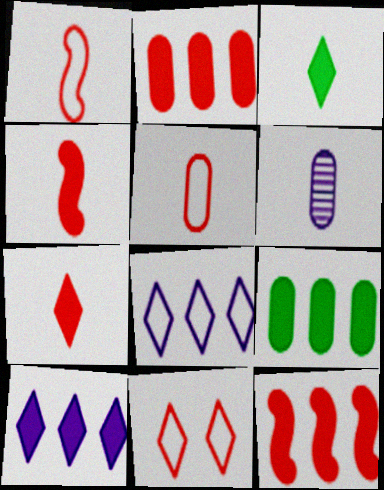[[1, 3, 6], 
[9, 10, 12]]